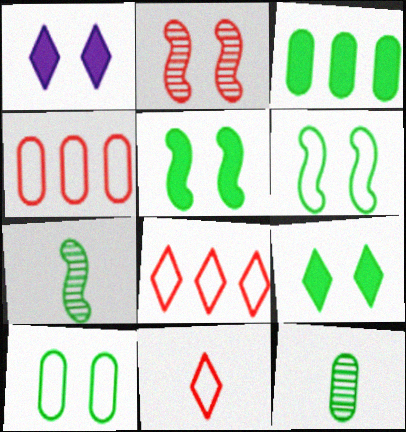[[1, 2, 10], 
[1, 4, 7], 
[3, 10, 12]]